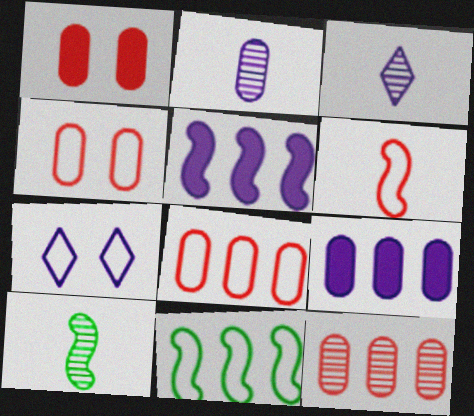[[1, 3, 11], 
[2, 5, 7]]